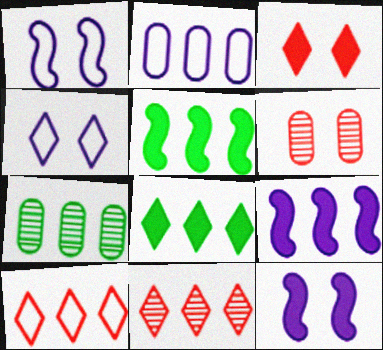[[2, 5, 11], 
[7, 9, 10]]